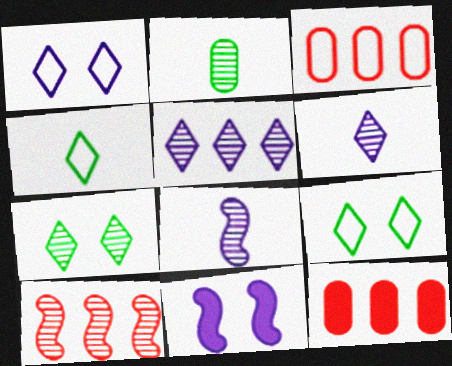[[8, 9, 12]]